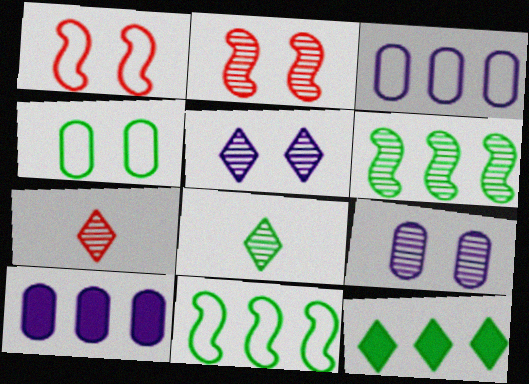[[1, 8, 10], 
[6, 7, 9]]